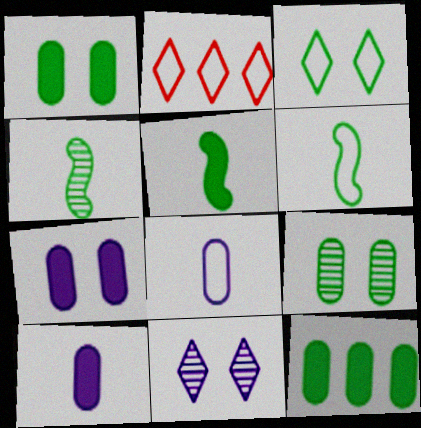[[2, 4, 7], 
[3, 4, 12], 
[4, 5, 6]]